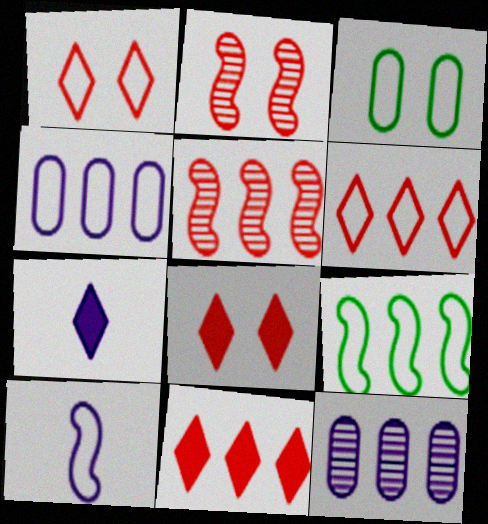[[3, 5, 7], 
[3, 6, 10], 
[4, 6, 9], 
[9, 11, 12]]